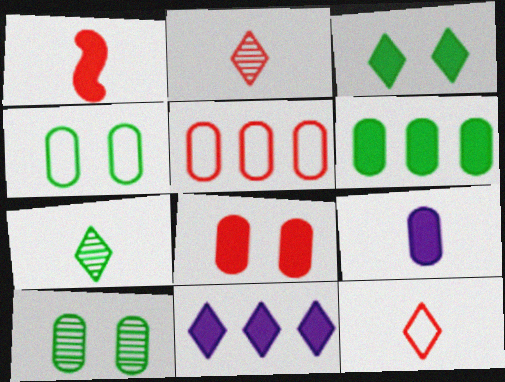[[5, 9, 10], 
[6, 8, 9]]